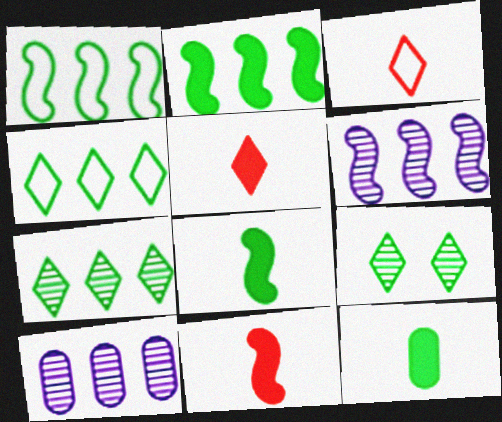[[1, 9, 12]]